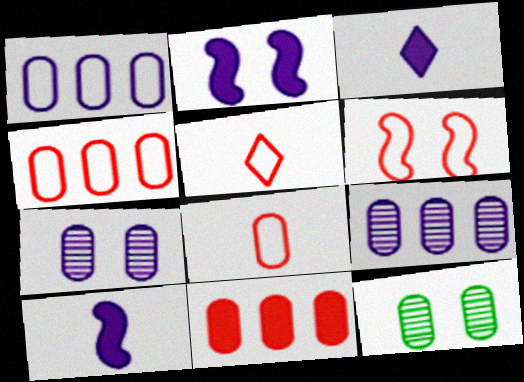[[4, 5, 6]]